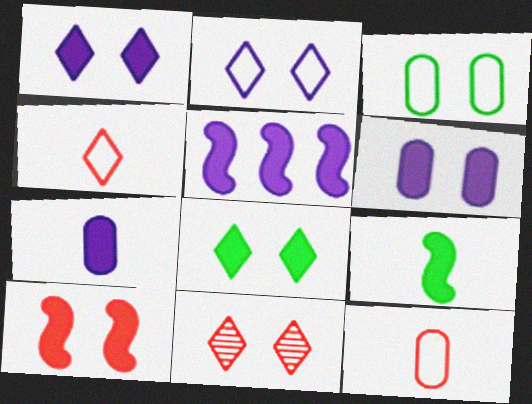[[1, 5, 7], 
[2, 8, 11], 
[5, 9, 10], 
[6, 8, 10]]